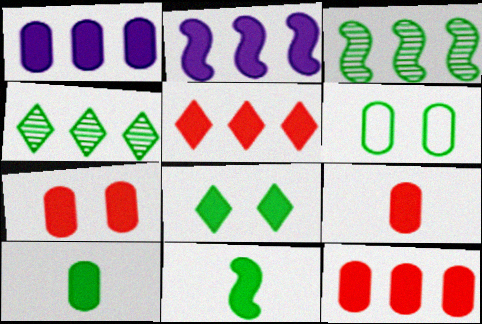[[1, 7, 10], 
[2, 8, 9], 
[4, 6, 11], 
[7, 9, 12]]